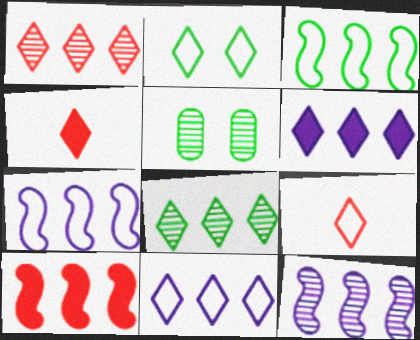[[2, 9, 11], 
[3, 10, 12], 
[4, 5, 7]]